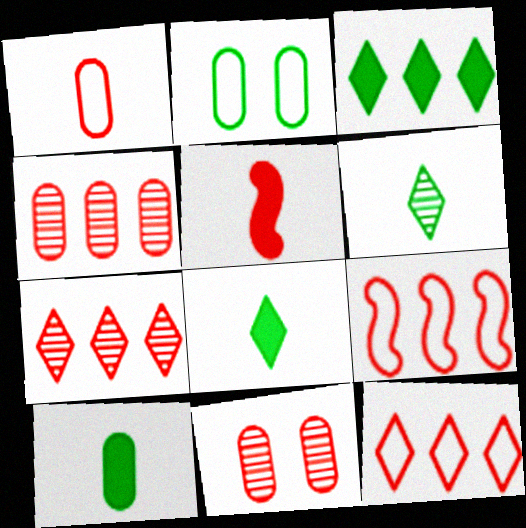[[5, 11, 12]]